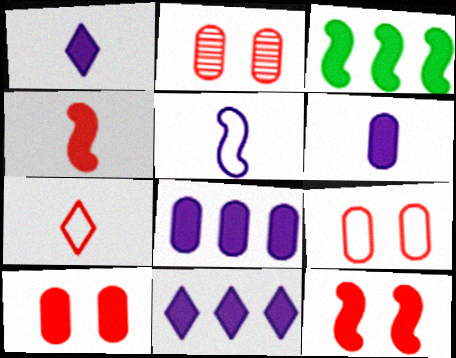[[1, 3, 10], 
[2, 9, 10]]